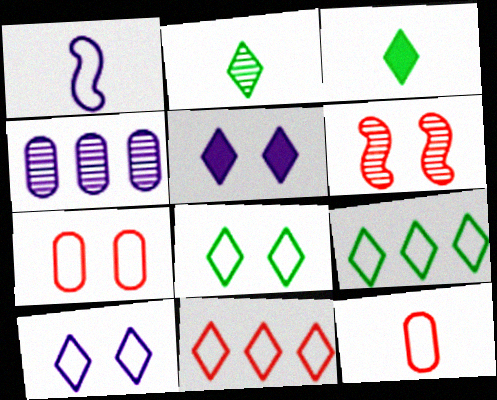[[1, 4, 5], 
[1, 7, 9], 
[2, 4, 6], 
[2, 5, 11]]